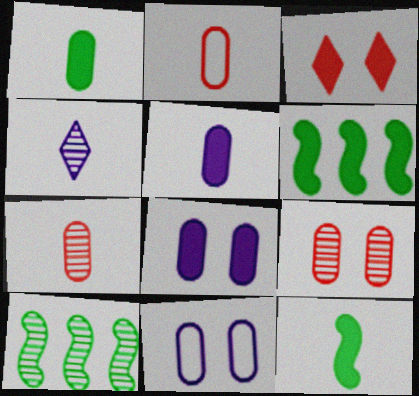[[2, 4, 12], 
[3, 5, 6], 
[4, 9, 10]]